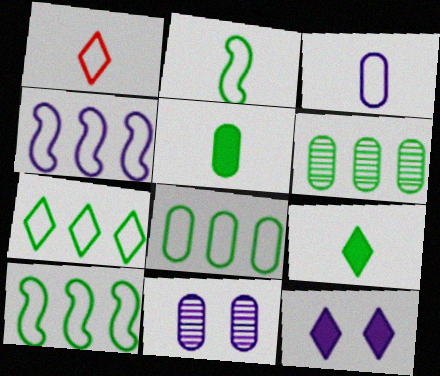[[1, 2, 3], 
[7, 8, 10]]